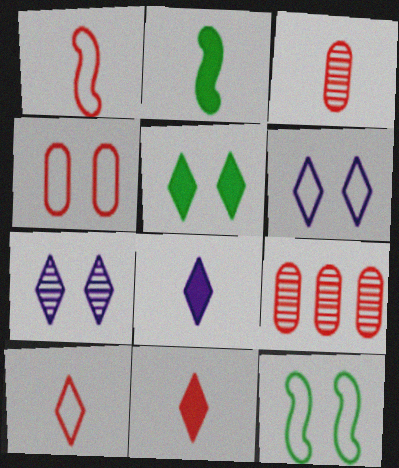[[1, 3, 11], 
[2, 6, 9], 
[4, 6, 12], 
[8, 9, 12]]